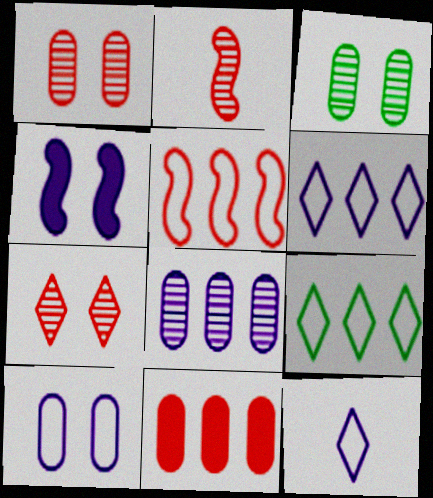[[4, 8, 12]]